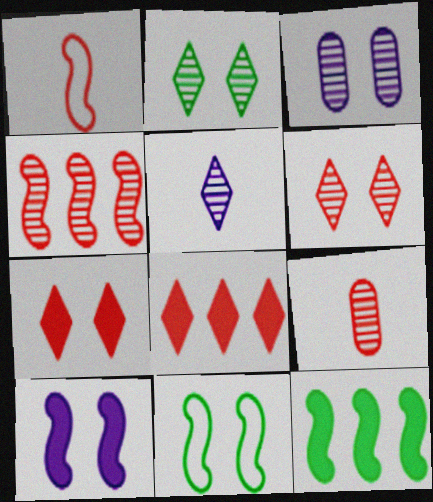[[3, 7, 11], 
[4, 6, 9]]